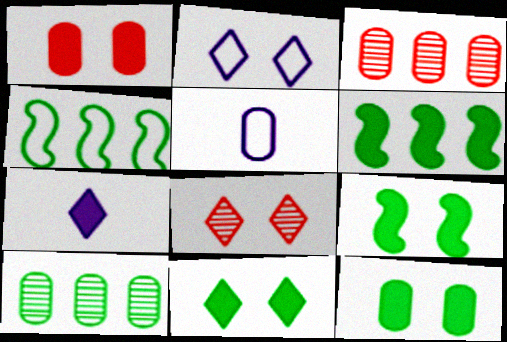[[1, 5, 10], 
[1, 6, 7], 
[2, 8, 11], 
[3, 5, 12], 
[5, 6, 8], 
[9, 11, 12]]